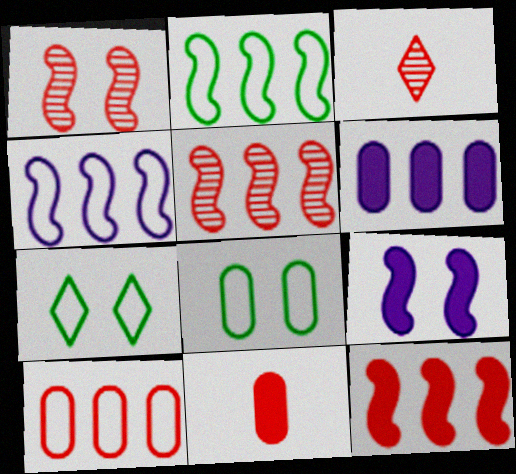[]